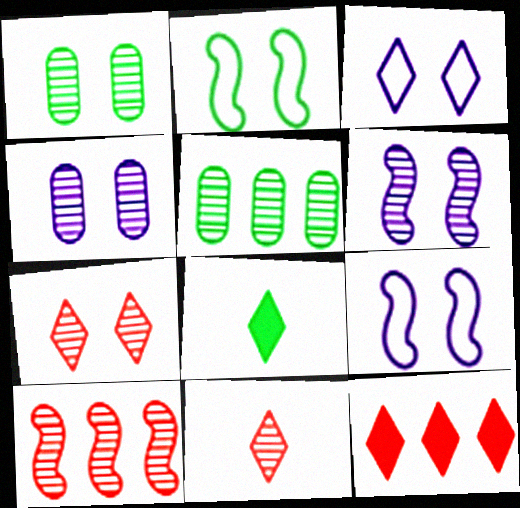[[1, 6, 7], 
[2, 5, 8], 
[5, 6, 11]]